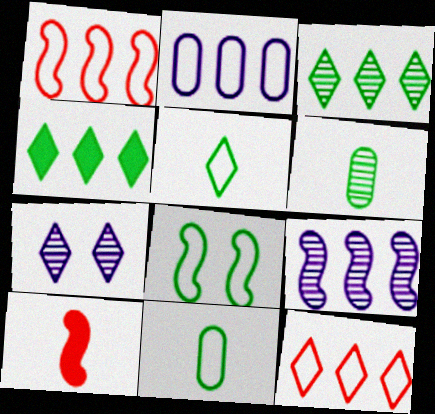[[4, 6, 8], 
[8, 9, 10]]